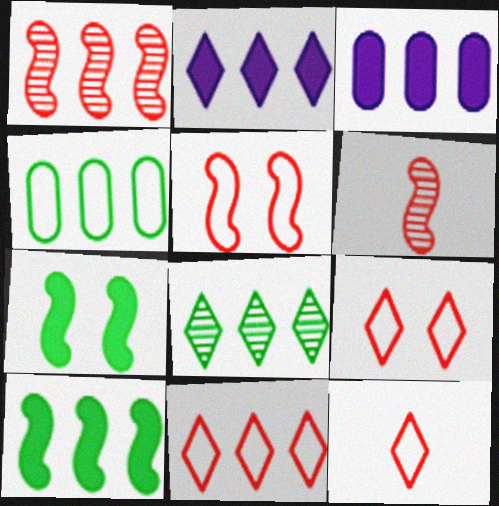[[1, 2, 4], 
[2, 8, 11], 
[4, 8, 10], 
[9, 11, 12]]